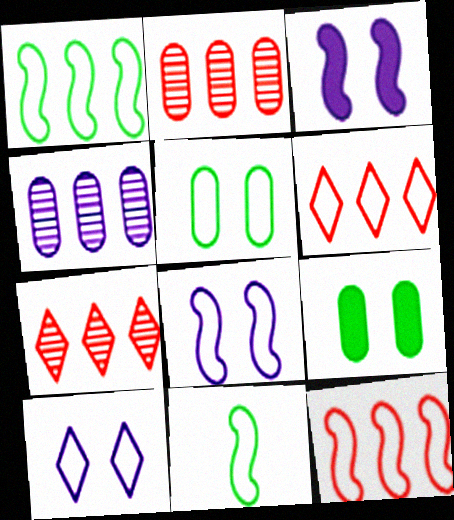[[8, 11, 12]]